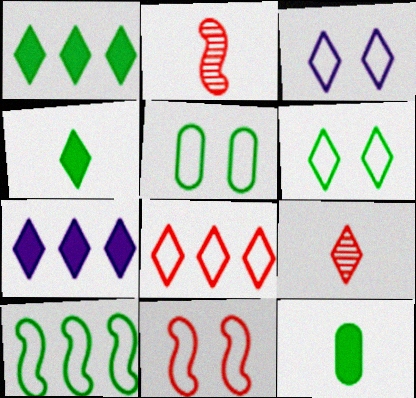[[1, 3, 9], 
[2, 5, 7], 
[3, 5, 11], 
[6, 7, 9]]